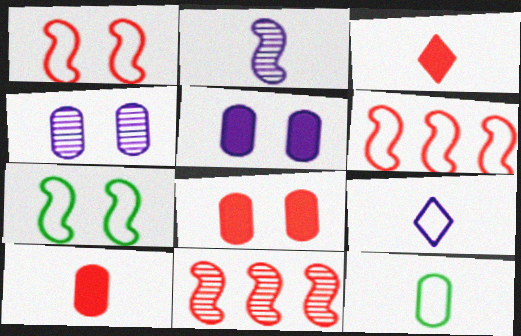[[2, 3, 12]]